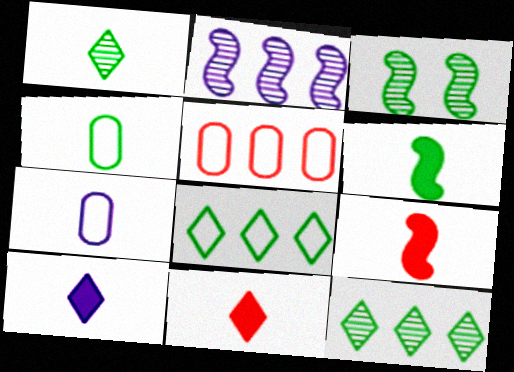[[1, 4, 6], 
[1, 7, 9], 
[3, 5, 10]]